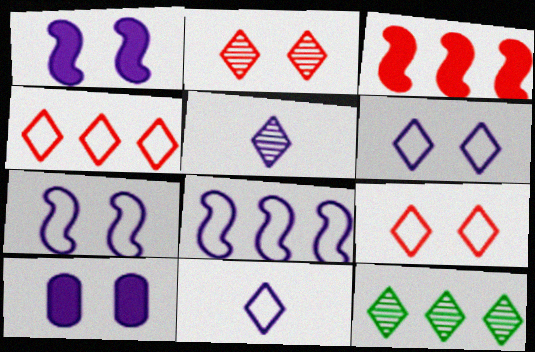[[2, 5, 12], 
[5, 8, 10]]